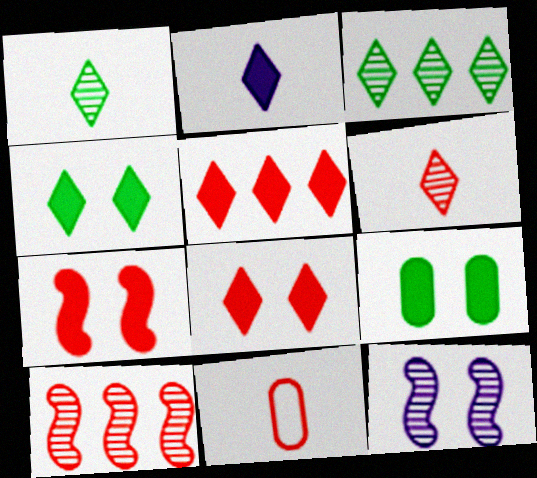[[2, 4, 5], 
[8, 10, 11]]